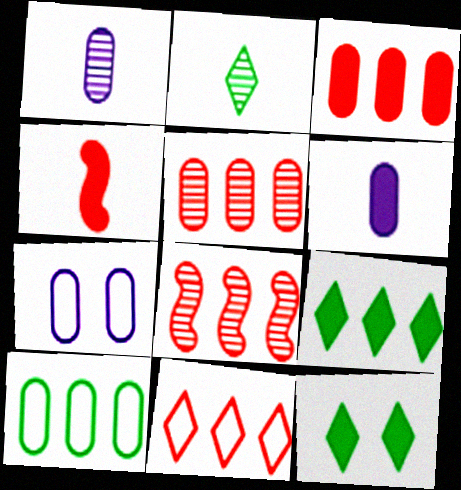[[3, 8, 11]]